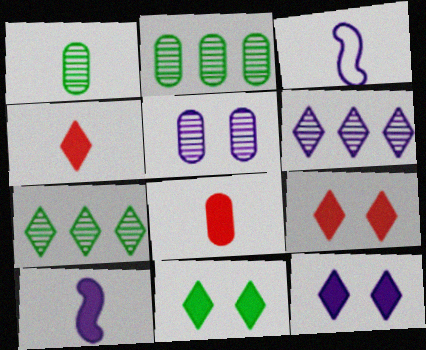[[1, 3, 4], 
[2, 3, 9], 
[9, 11, 12]]